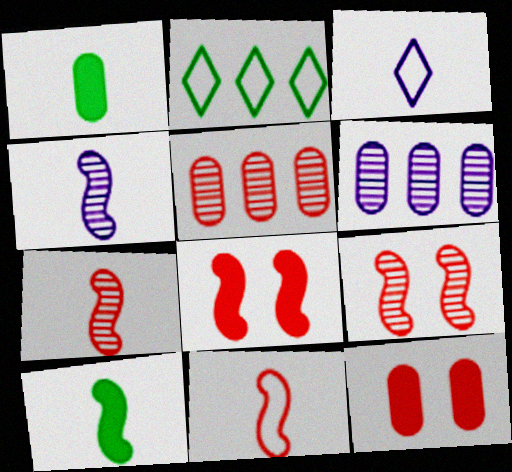[[1, 3, 7], 
[2, 4, 12], 
[4, 10, 11]]